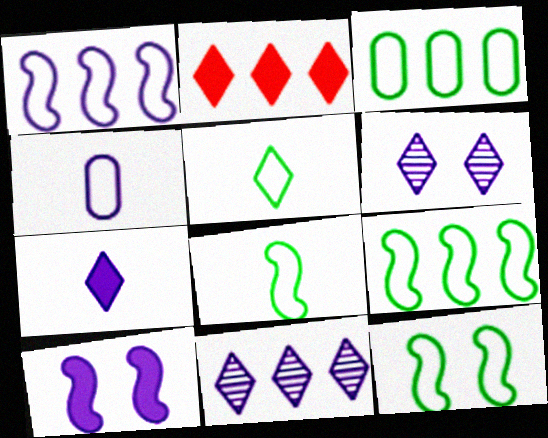[[2, 5, 6], 
[3, 5, 12], 
[4, 10, 11], 
[8, 9, 12]]